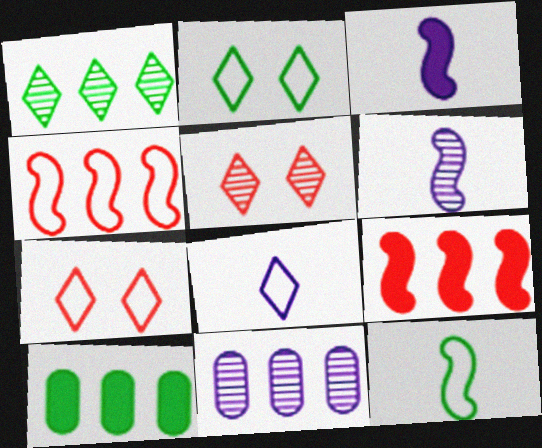[[6, 7, 10]]